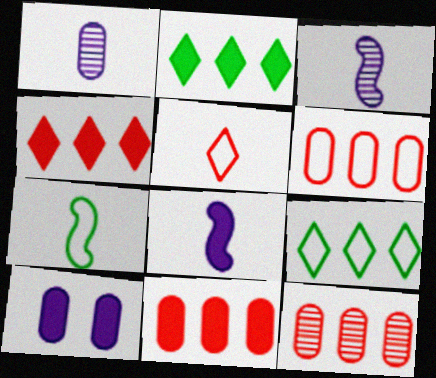[[6, 11, 12]]